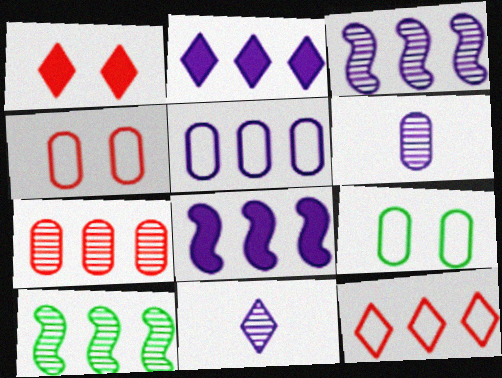[[2, 3, 5]]